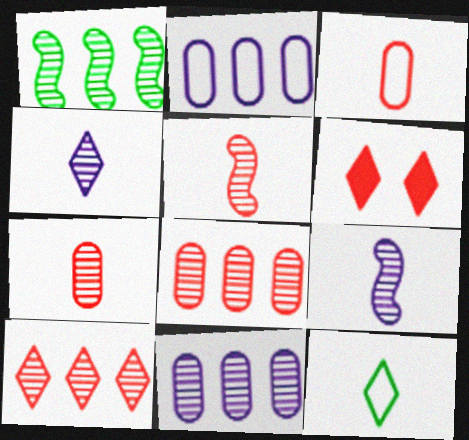[[1, 10, 11]]